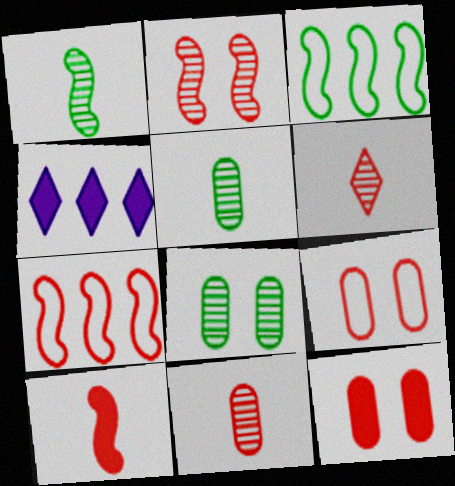[[1, 4, 9], 
[2, 7, 10], 
[6, 7, 12]]